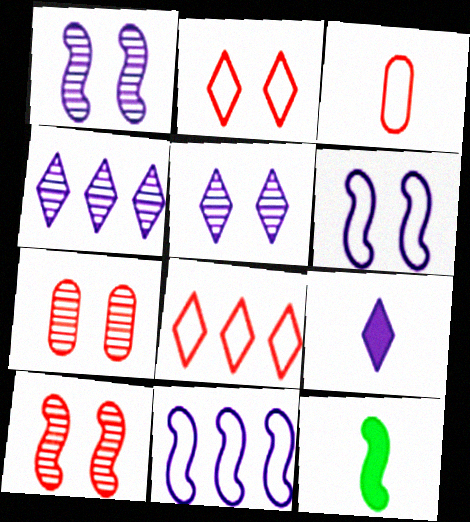[[10, 11, 12]]